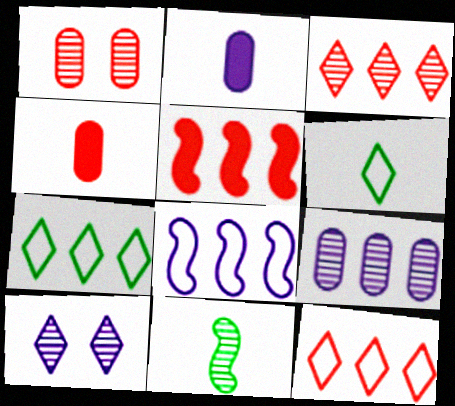[[2, 8, 10], 
[5, 7, 9]]